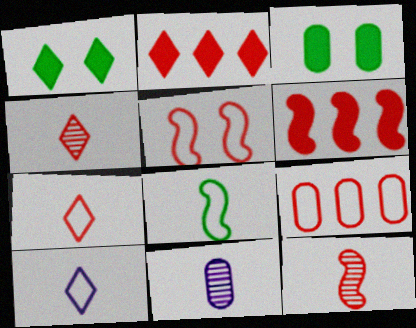[[3, 9, 11], 
[5, 6, 12], 
[5, 7, 9]]